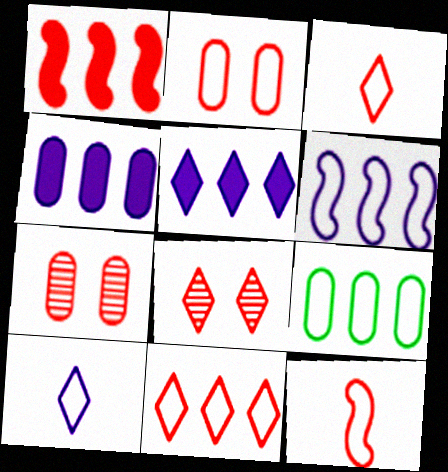[[1, 3, 7], 
[2, 11, 12], 
[6, 9, 11]]